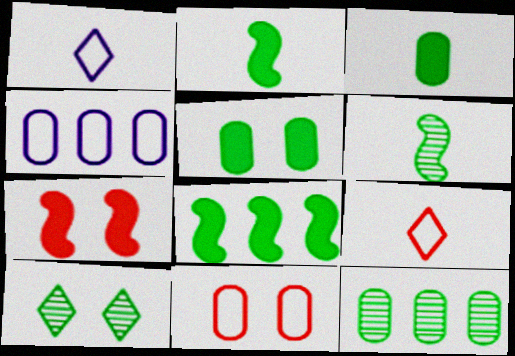[[1, 7, 12], 
[6, 10, 12]]